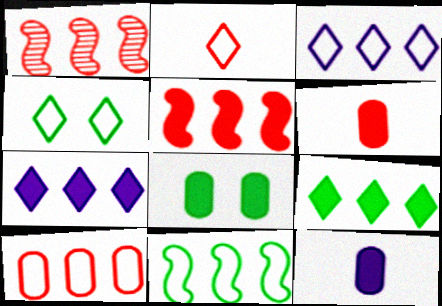[[1, 4, 12], 
[2, 3, 4], 
[3, 10, 11]]